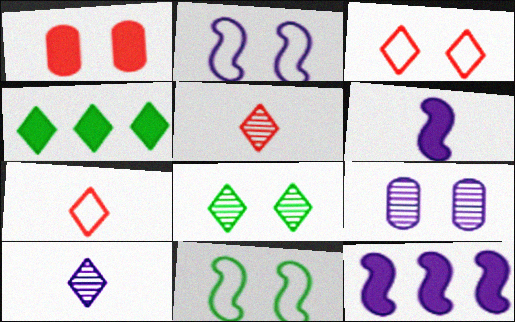[[1, 2, 8], 
[1, 4, 6], 
[3, 4, 10]]